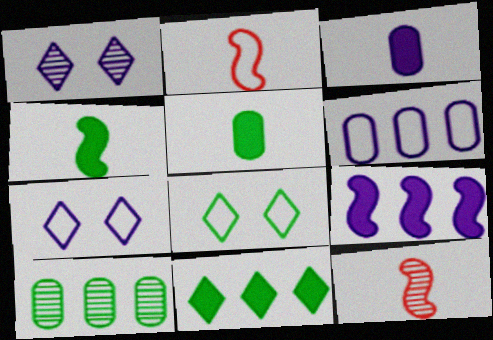[[1, 10, 12], 
[2, 6, 8], 
[4, 8, 10]]